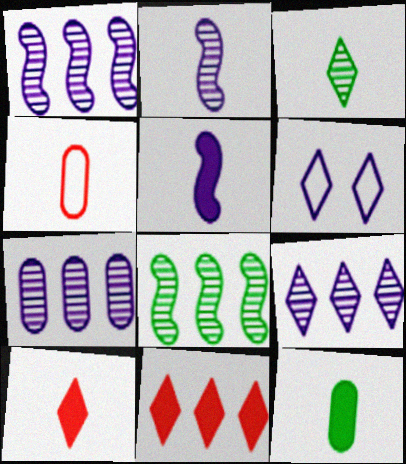[[1, 7, 9], 
[3, 4, 5], 
[3, 6, 11], 
[5, 6, 7], 
[5, 10, 12]]